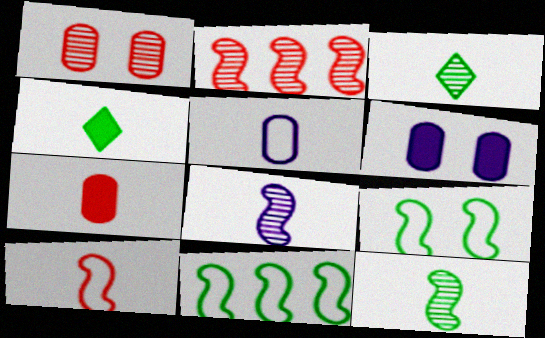[]